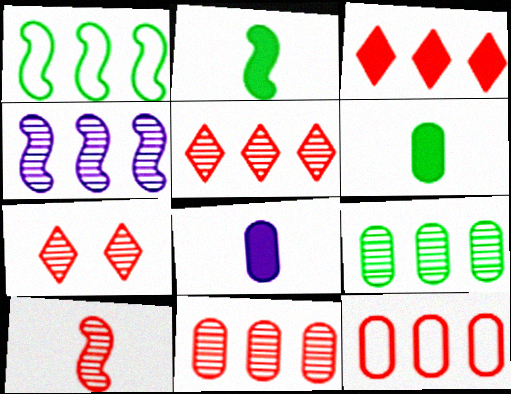[[1, 7, 8], 
[4, 5, 9], 
[7, 10, 11]]